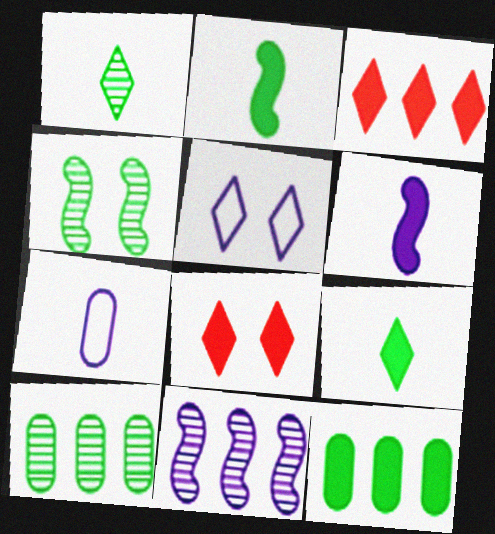[[1, 3, 5], 
[1, 4, 10], 
[3, 4, 7], 
[6, 8, 12]]